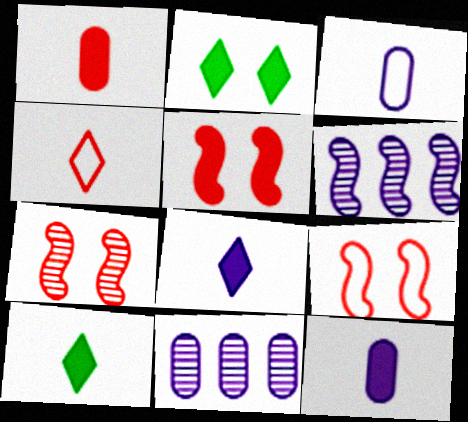[[5, 7, 9], 
[9, 10, 11]]